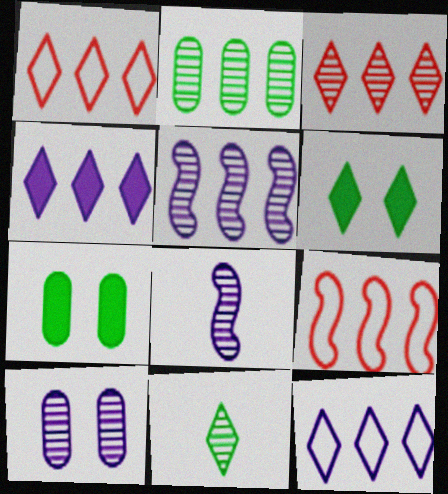[[1, 7, 8], 
[2, 3, 5], 
[2, 4, 9]]